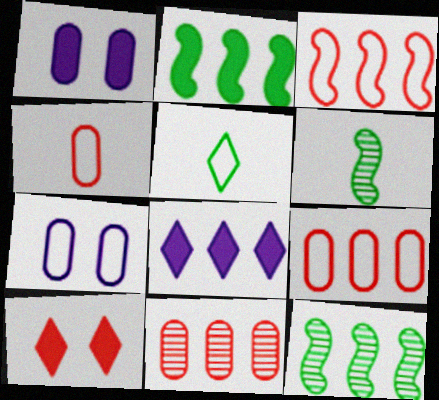[[3, 5, 7], 
[8, 9, 12]]